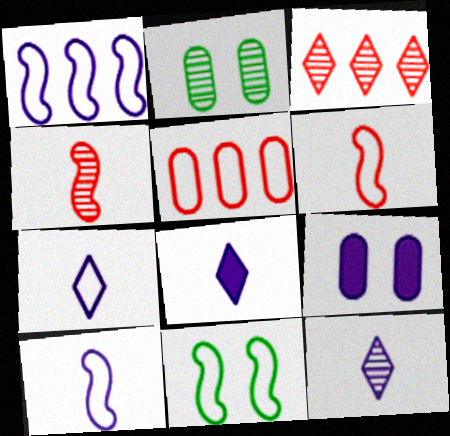[[1, 6, 11], 
[1, 9, 12], 
[5, 7, 11], 
[7, 8, 12]]